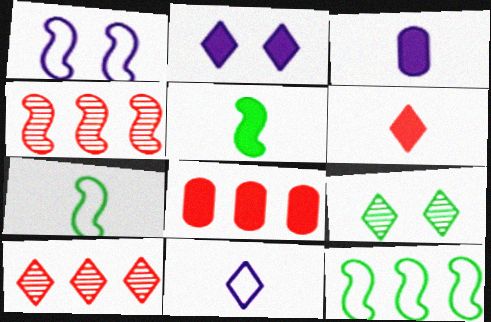[[1, 4, 5], 
[2, 5, 8], 
[3, 5, 6]]